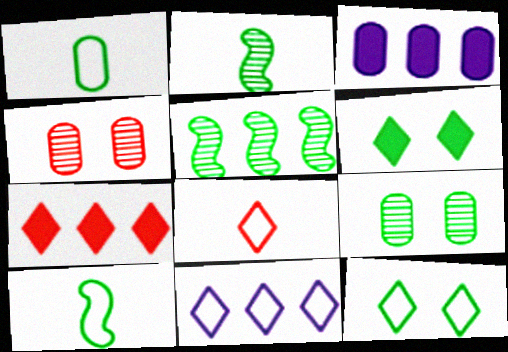[[1, 3, 4], 
[1, 5, 6], 
[8, 11, 12]]